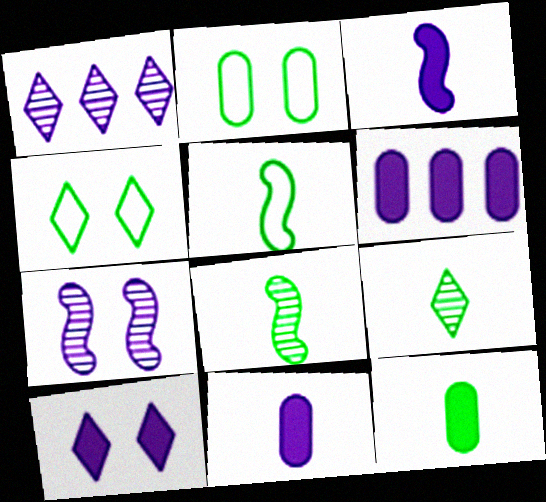[[3, 6, 10], 
[5, 9, 12]]